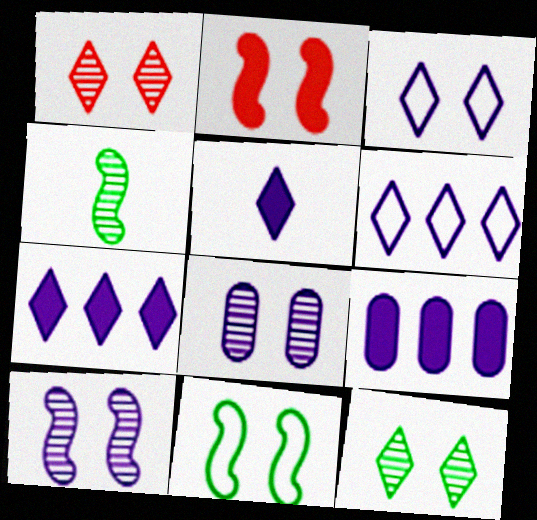[[2, 10, 11]]